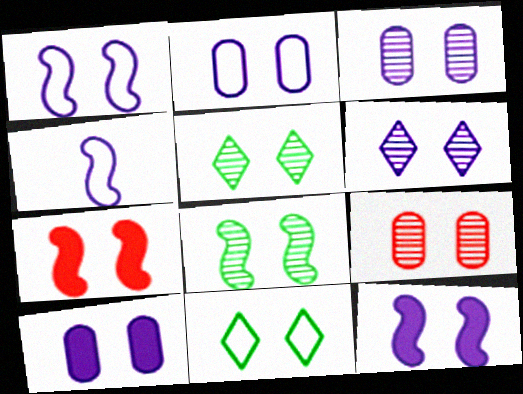[[1, 6, 10], 
[1, 7, 8], 
[2, 3, 10], 
[2, 5, 7], 
[2, 6, 12], 
[3, 7, 11], 
[6, 8, 9], 
[9, 11, 12]]